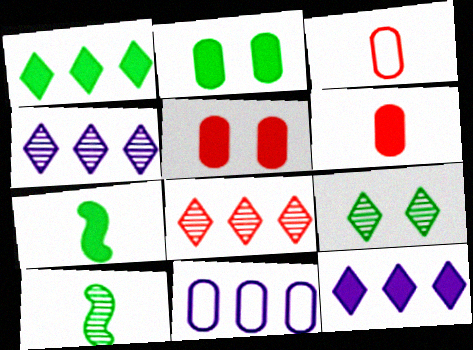[[1, 2, 7], 
[5, 7, 12]]